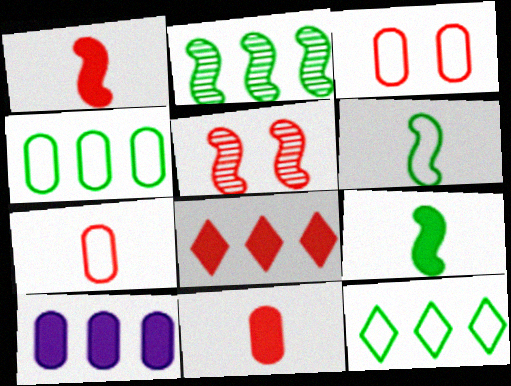[[5, 7, 8]]